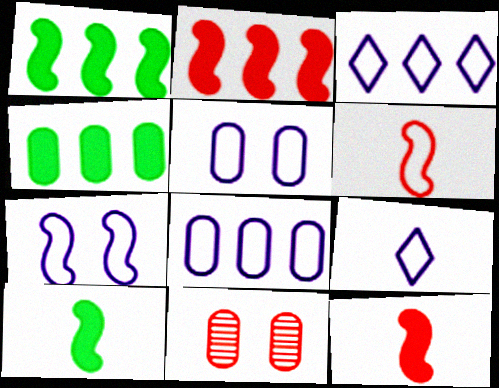[[1, 9, 11], 
[3, 10, 11], 
[7, 8, 9]]